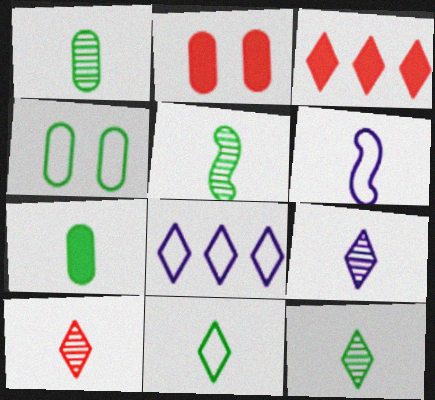[[1, 5, 12], 
[2, 5, 8], 
[5, 7, 11], 
[6, 7, 10], 
[9, 10, 12]]